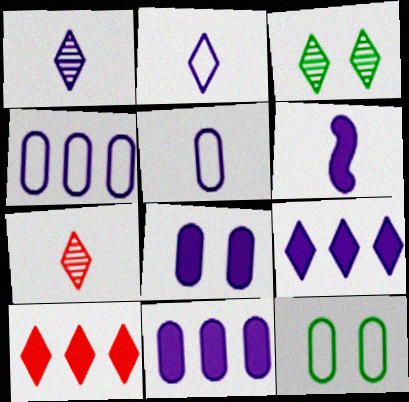[[1, 5, 6], 
[2, 3, 10], 
[6, 8, 9]]